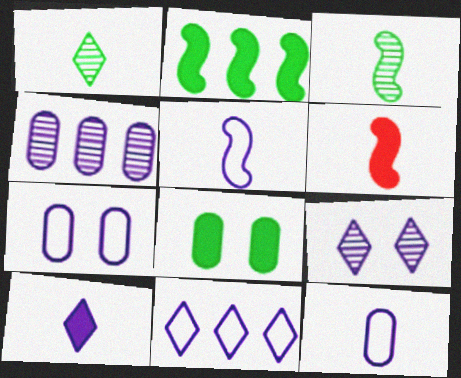[[1, 6, 12], 
[3, 5, 6], 
[5, 7, 11], 
[9, 10, 11]]